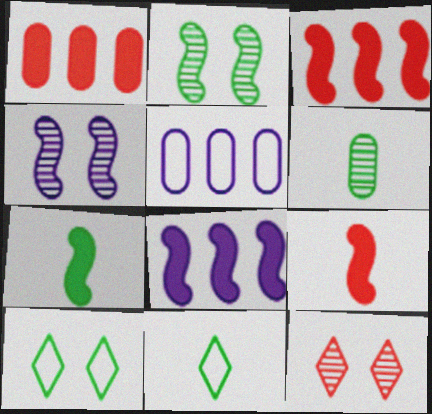[[1, 4, 11], 
[5, 7, 12], 
[6, 7, 11]]